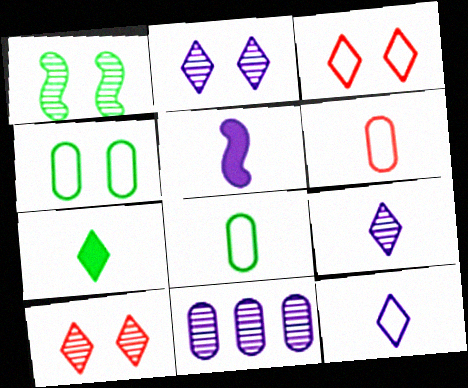[]